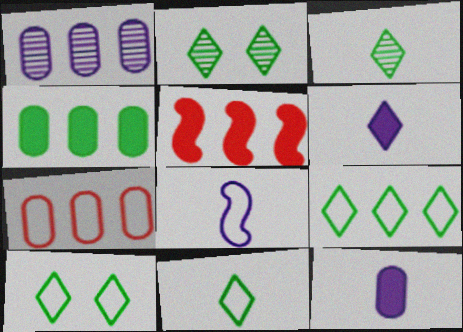[[1, 4, 7], 
[1, 5, 9], 
[7, 8, 10], 
[9, 10, 11]]